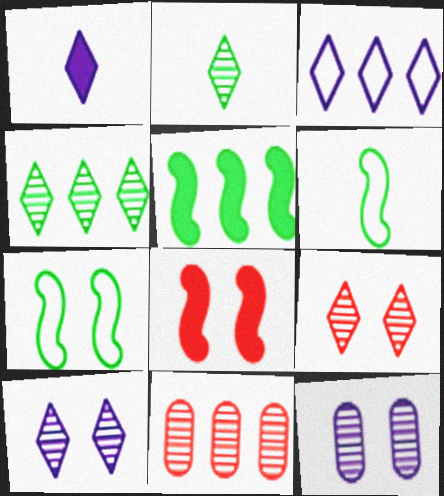[[1, 3, 10], 
[1, 7, 11], 
[3, 5, 11]]